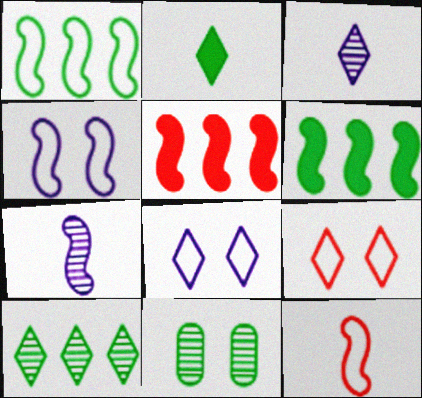[[1, 2, 11], 
[1, 4, 12]]